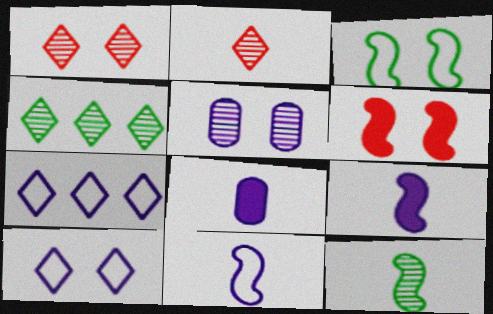[[5, 7, 9]]